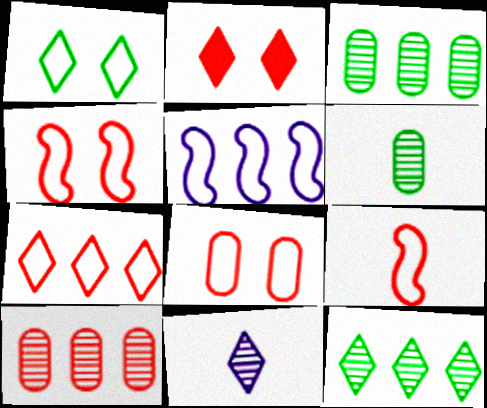[[2, 5, 6], 
[2, 9, 10], 
[7, 8, 9]]